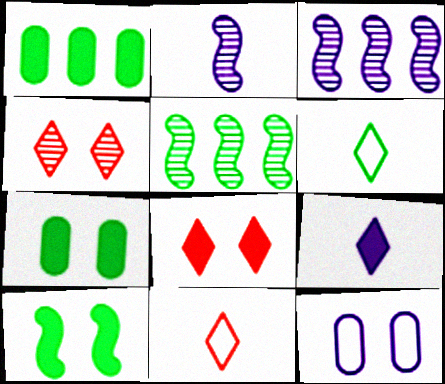[[3, 7, 11], 
[3, 9, 12], 
[4, 10, 12], 
[5, 6, 7]]